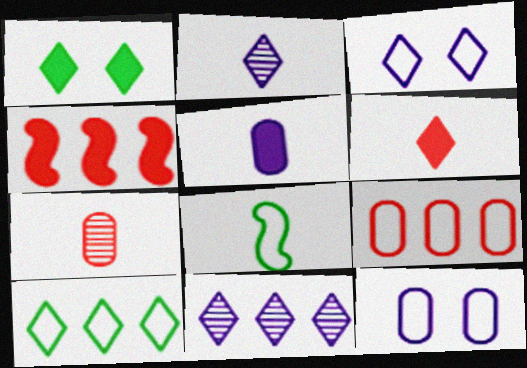[[1, 4, 5], 
[3, 8, 9]]